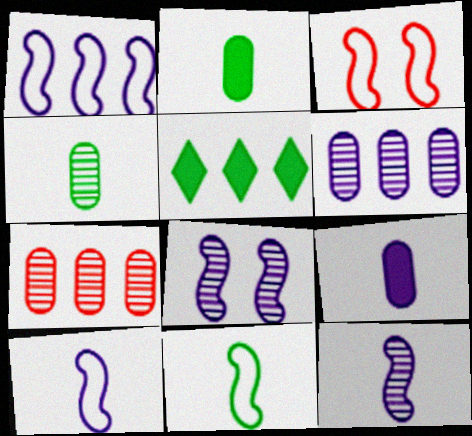[[1, 3, 11], 
[1, 5, 7]]